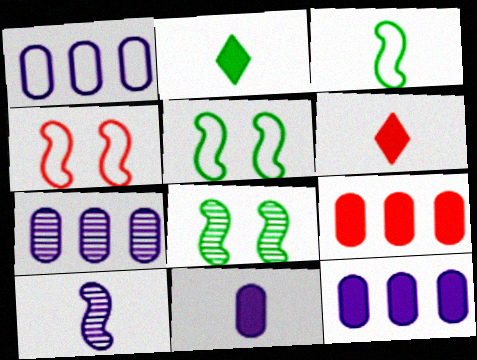[[1, 6, 8], 
[1, 7, 12], 
[2, 4, 7], 
[5, 6, 7]]